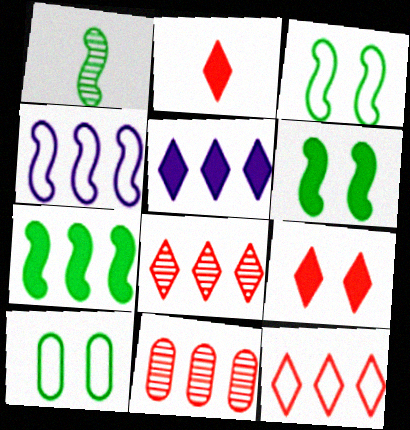[[1, 3, 7]]